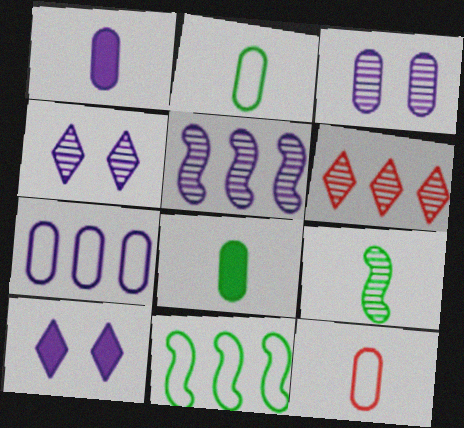[[1, 3, 7], 
[3, 6, 9]]